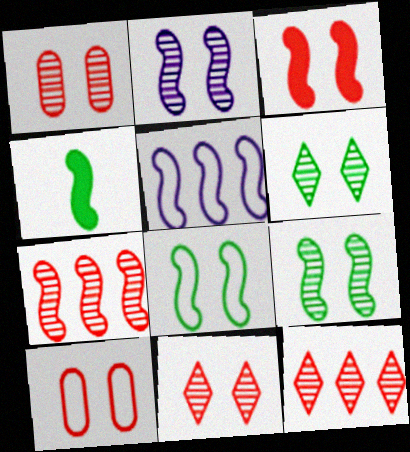[[1, 2, 6], 
[2, 3, 8], 
[3, 10, 11]]